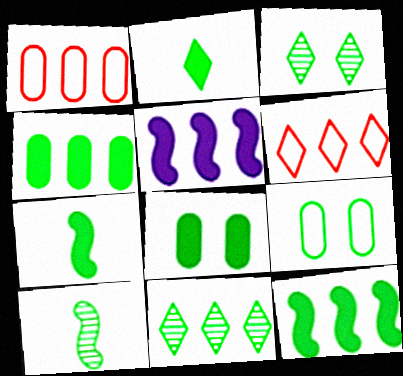[[1, 5, 11], 
[2, 8, 12], 
[7, 9, 11]]